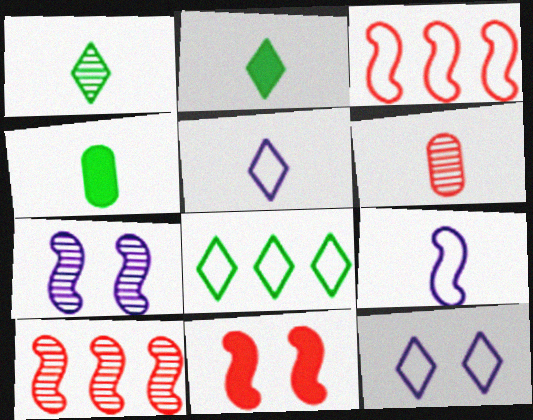[[2, 6, 9], 
[4, 10, 12]]